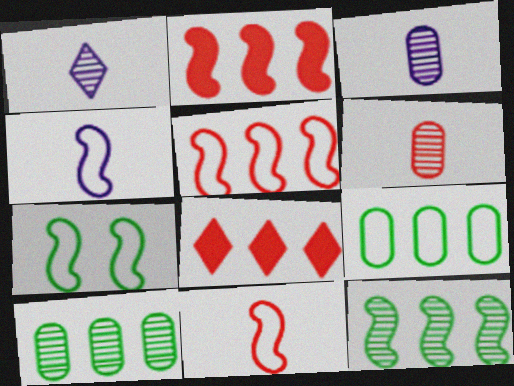[[3, 7, 8], 
[4, 5, 7]]